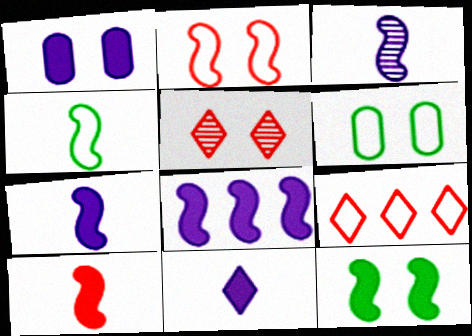[[1, 8, 11], 
[3, 4, 10], 
[8, 10, 12]]